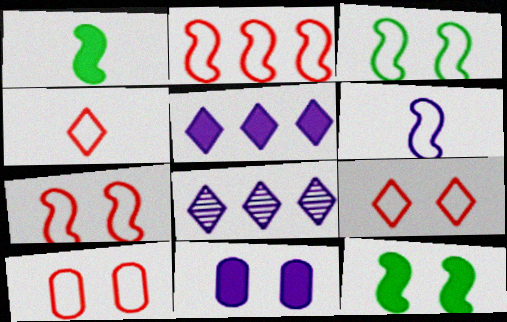[[1, 8, 10], 
[2, 3, 6], 
[2, 4, 10], 
[6, 8, 11], 
[7, 9, 10]]